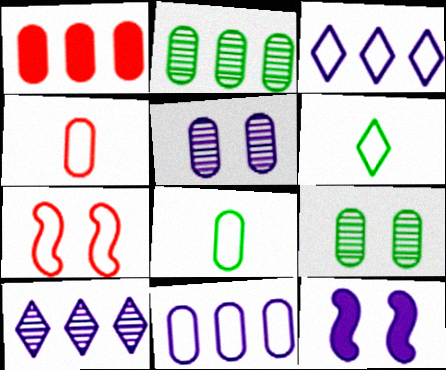[[1, 2, 11], 
[1, 5, 8], 
[3, 7, 8], 
[6, 7, 11]]